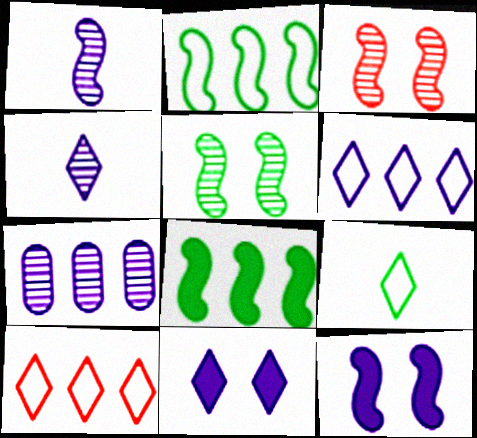[[4, 6, 11], 
[7, 8, 10]]